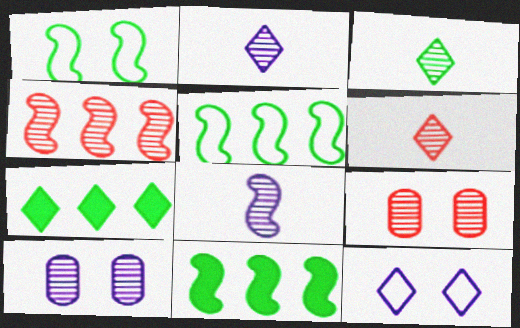[[2, 3, 6], 
[3, 4, 10], 
[4, 6, 9], 
[6, 7, 12]]